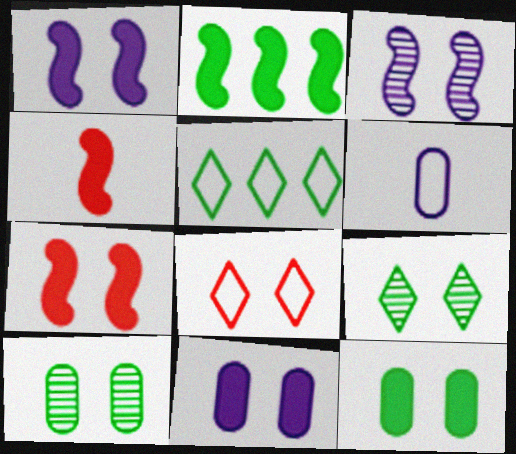[[1, 2, 4], 
[1, 8, 10], 
[3, 8, 12]]